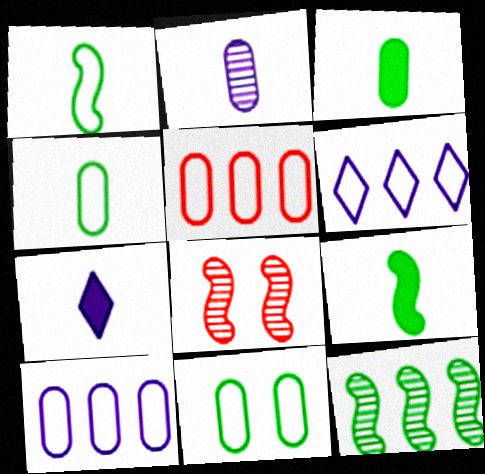[[3, 6, 8]]